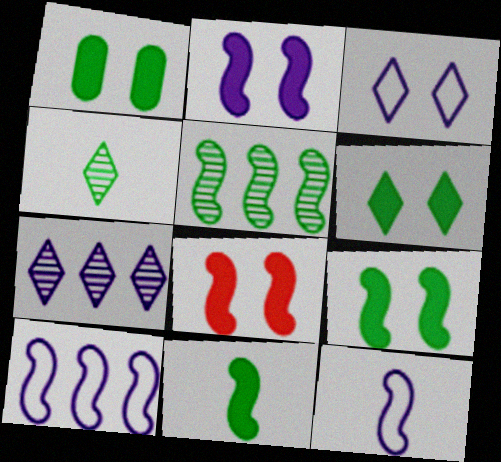[[1, 6, 9], 
[2, 8, 9], 
[5, 8, 12]]